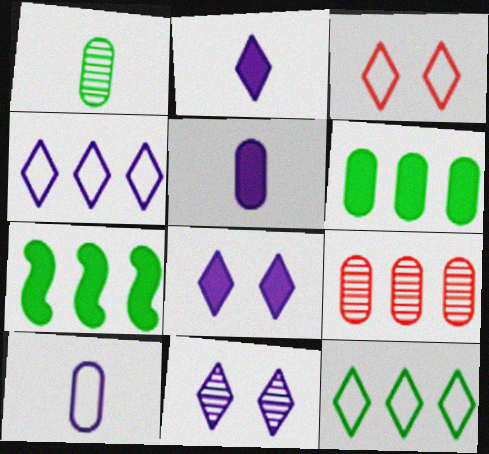[[2, 4, 11], 
[4, 7, 9]]